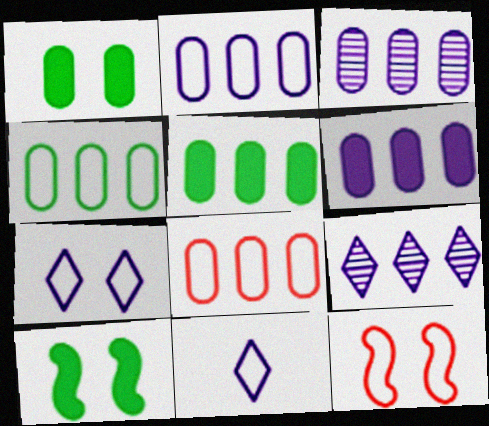[[2, 3, 6], 
[2, 4, 8], 
[3, 5, 8], 
[4, 11, 12]]